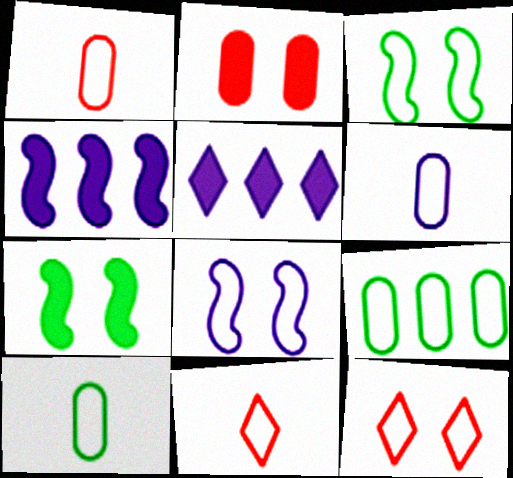[[1, 6, 10], 
[8, 9, 11]]